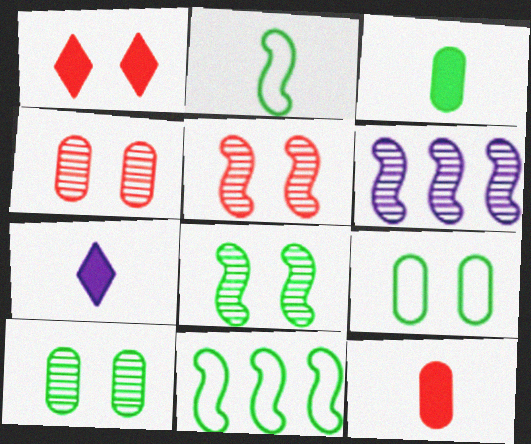[[4, 7, 11]]